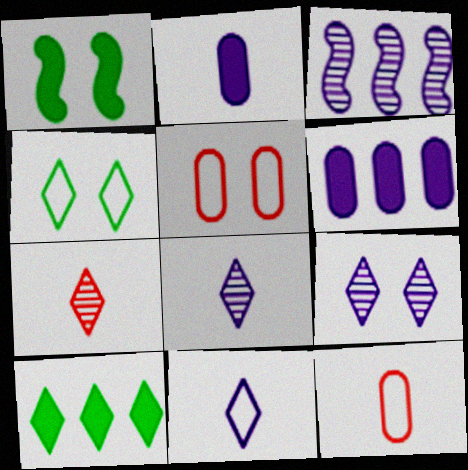[[1, 5, 9]]